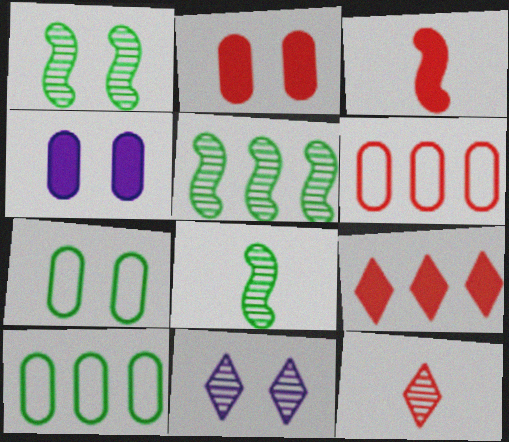[[1, 5, 8], 
[2, 3, 9], 
[3, 10, 11]]